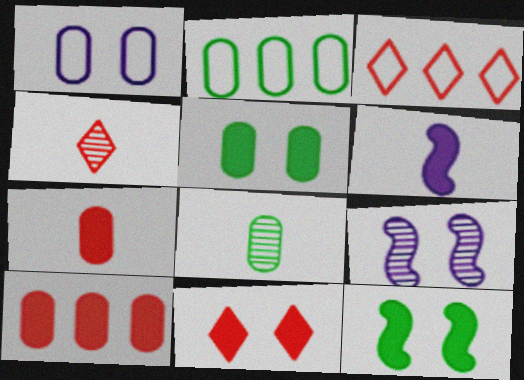[[1, 8, 10], 
[2, 5, 8], 
[3, 4, 11]]